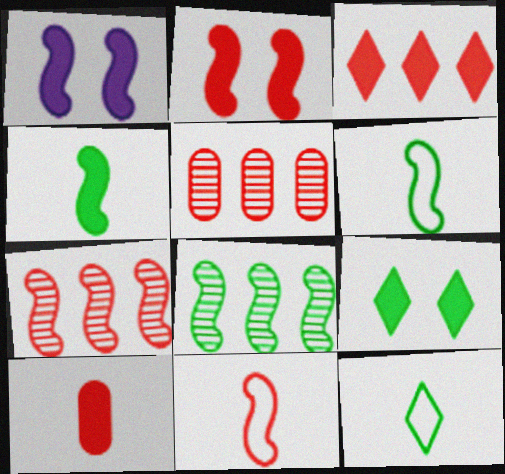[[1, 5, 12], 
[1, 6, 7], 
[1, 8, 11], 
[2, 3, 10], 
[2, 7, 11]]